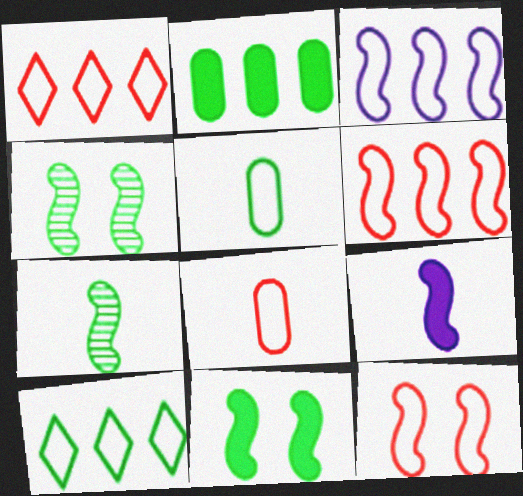[[1, 8, 12], 
[4, 6, 9]]